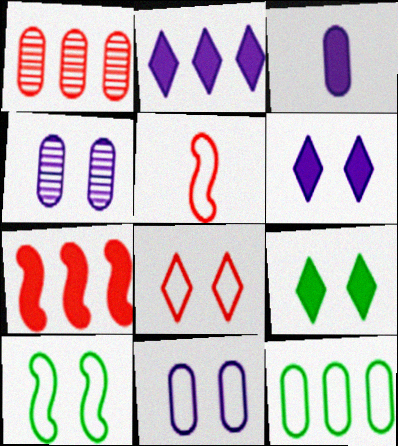[[3, 7, 9], 
[8, 10, 11]]